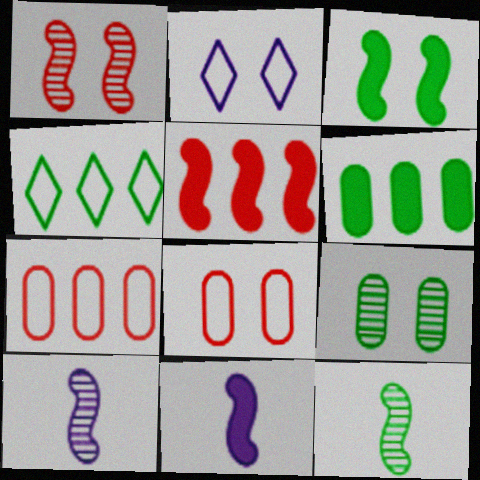[[3, 5, 11]]